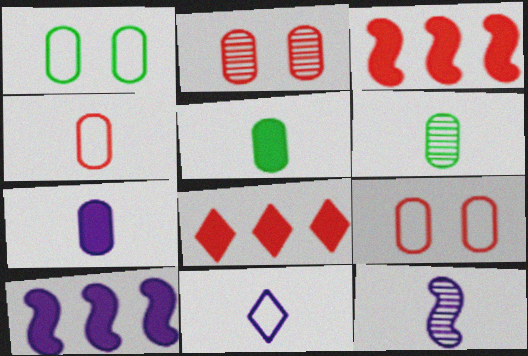[[1, 8, 12], 
[4, 6, 7], 
[7, 11, 12]]